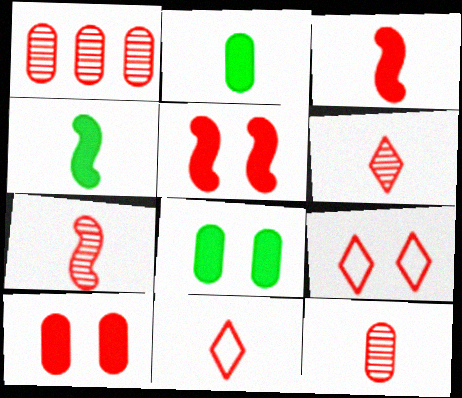[[1, 3, 9], 
[1, 5, 11], 
[3, 11, 12], 
[6, 7, 12]]